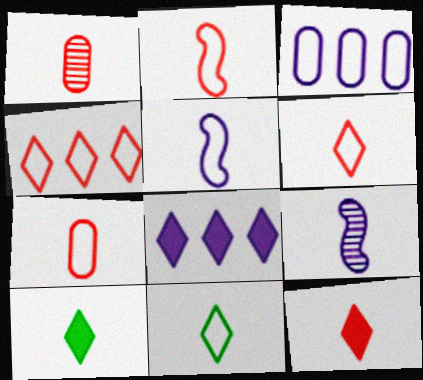[[1, 2, 12], 
[1, 5, 10], 
[2, 6, 7], 
[5, 7, 11], 
[7, 9, 10]]